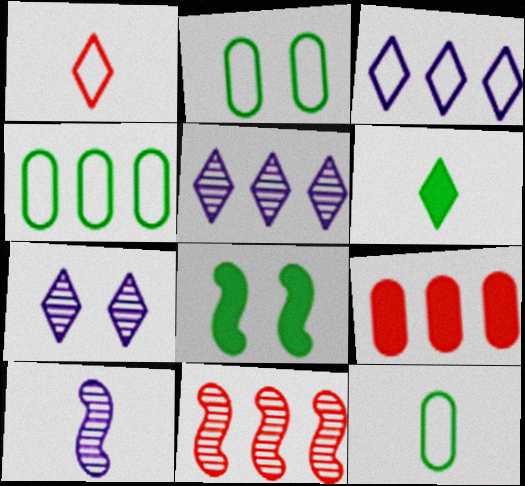[[2, 4, 12]]